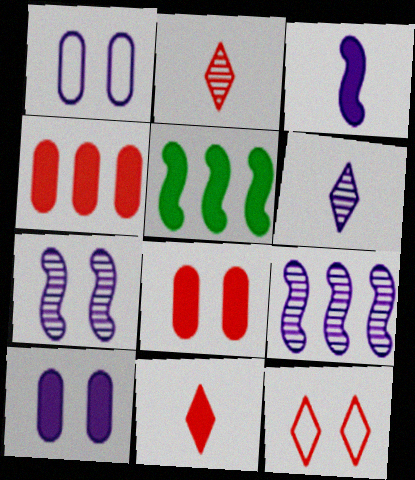[[1, 2, 5], 
[5, 10, 11]]